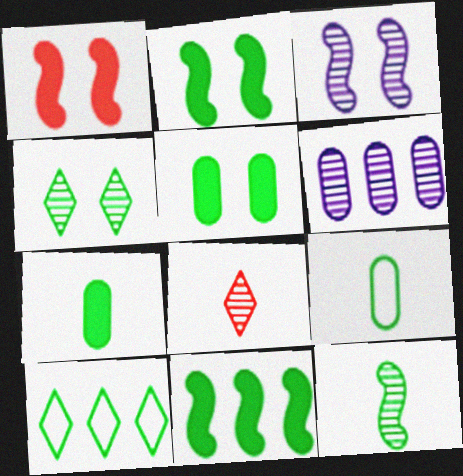[[4, 9, 11], 
[5, 10, 12]]